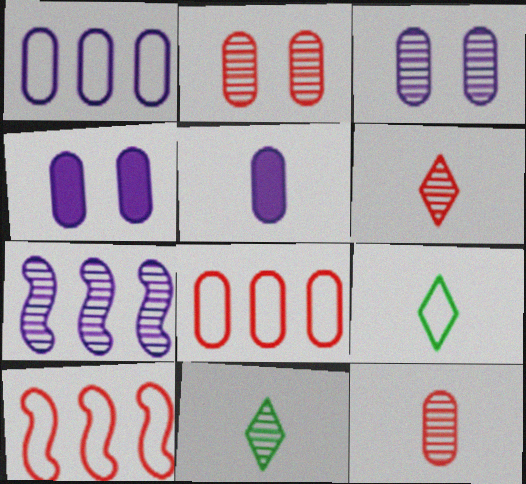[[1, 3, 5], 
[2, 7, 11], 
[4, 10, 11]]